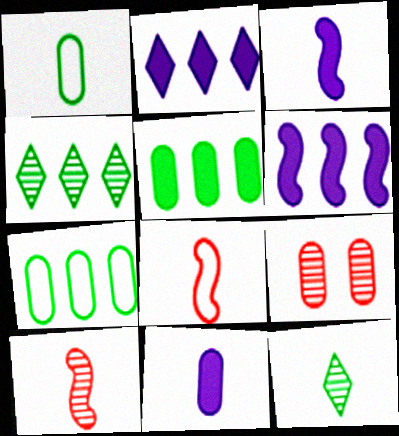[[7, 9, 11], 
[8, 11, 12]]